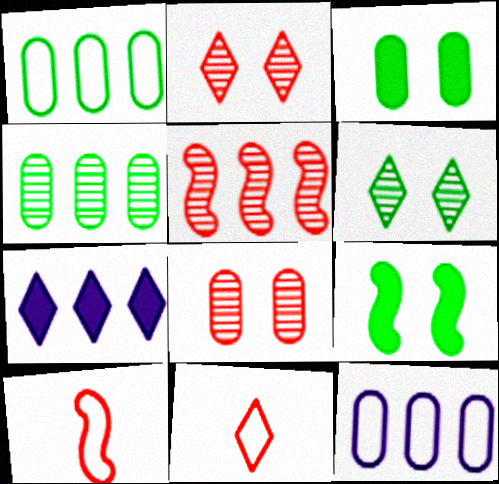[[1, 5, 7], 
[6, 7, 11]]